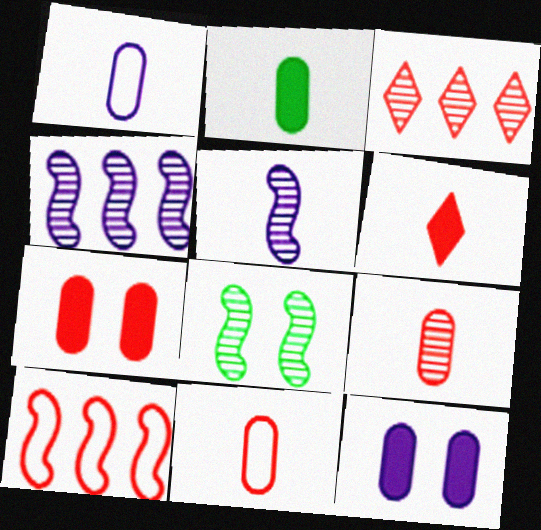[[1, 2, 9]]